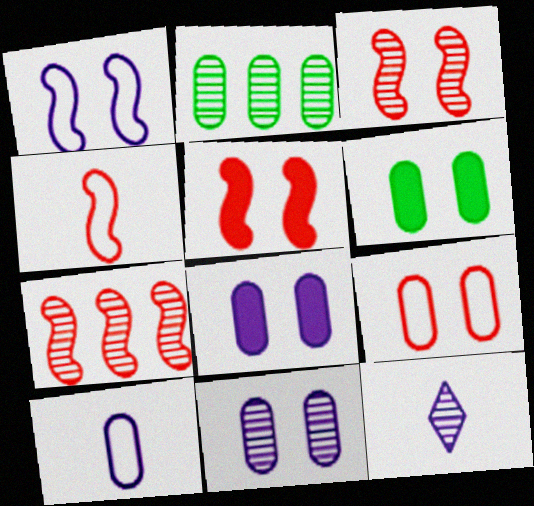[[2, 3, 12], 
[4, 5, 7], 
[6, 9, 11]]